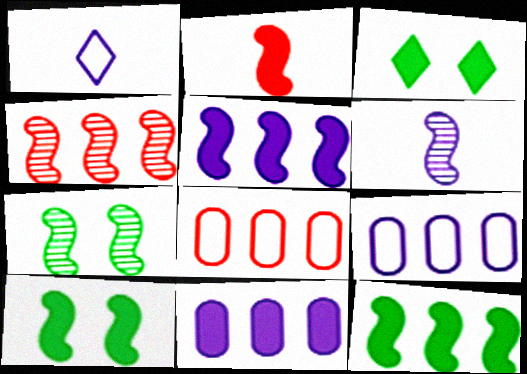[[2, 3, 11], 
[2, 5, 10], 
[3, 6, 8], 
[4, 6, 7]]